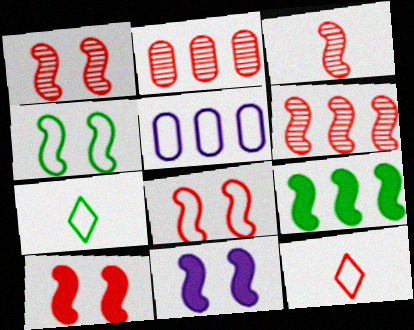[[1, 3, 6], 
[1, 4, 11], 
[1, 8, 10], 
[2, 7, 11], 
[2, 10, 12], 
[4, 5, 12], 
[5, 7, 8]]